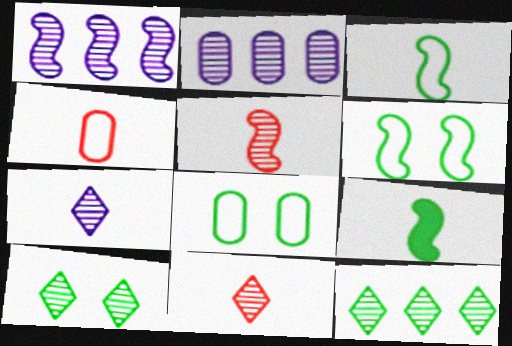[[2, 5, 10], 
[4, 7, 9], 
[8, 9, 12]]